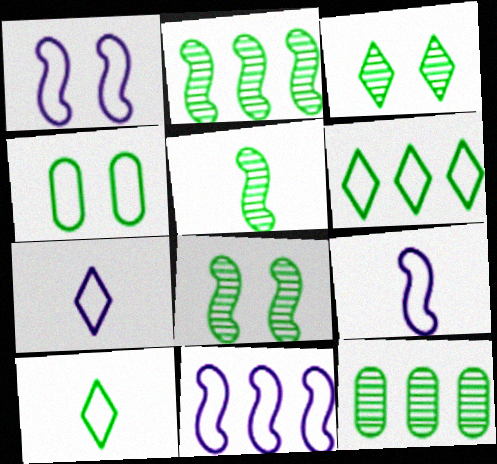[[1, 9, 11], 
[2, 5, 8], 
[3, 5, 12]]